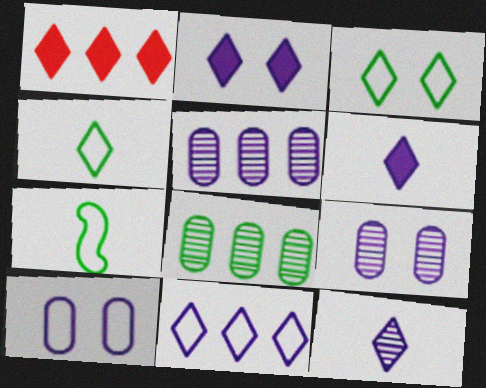[[1, 3, 12], 
[1, 7, 9], 
[2, 11, 12]]